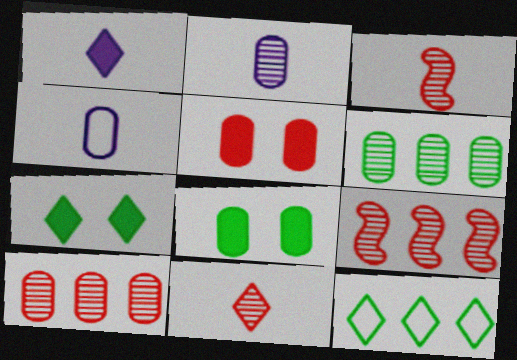[[4, 5, 6], 
[4, 7, 9], 
[4, 8, 10]]